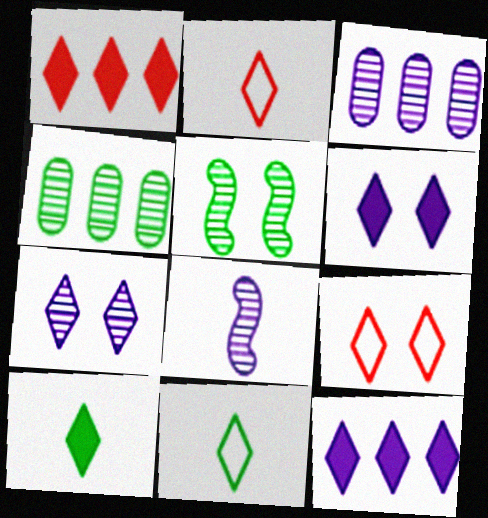[[1, 6, 10], 
[1, 7, 11], 
[3, 7, 8]]